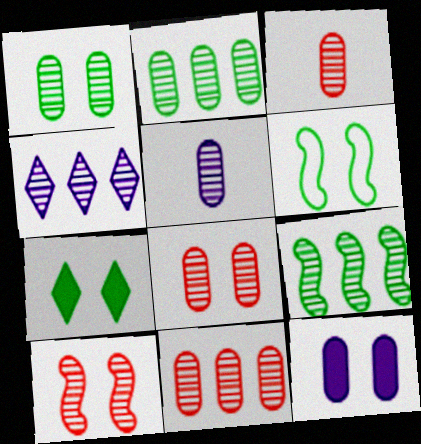[[1, 5, 11], 
[1, 6, 7], 
[2, 5, 8], 
[3, 8, 11], 
[4, 9, 11]]